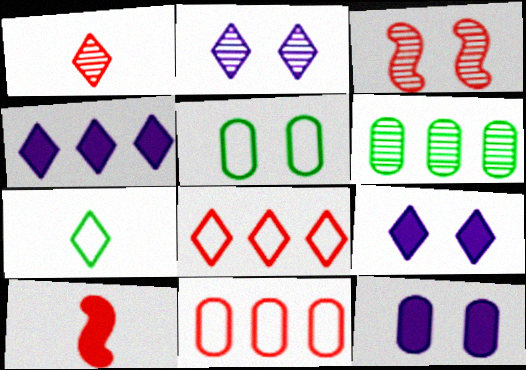[[3, 5, 9]]